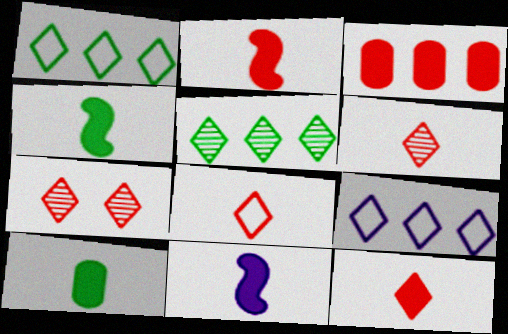[[2, 4, 11], 
[6, 8, 12], 
[10, 11, 12]]